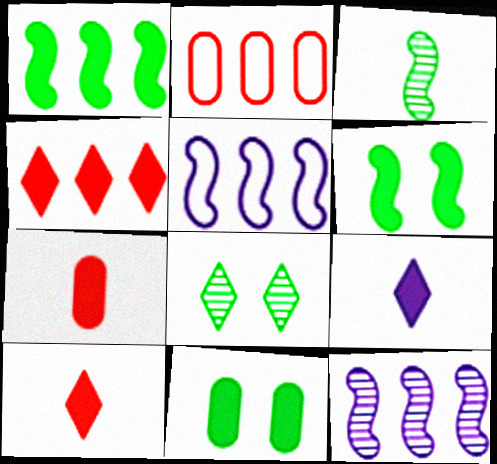[[5, 7, 8]]